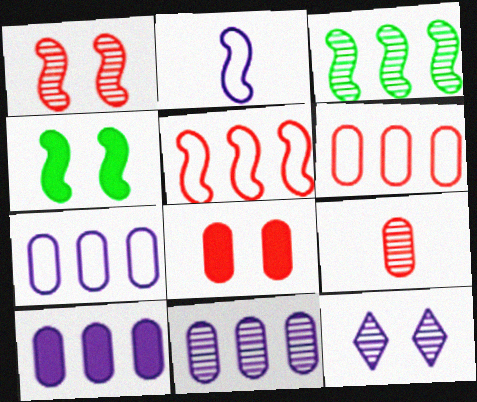[[2, 10, 12], 
[3, 9, 12], 
[6, 8, 9], 
[7, 10, 11]]